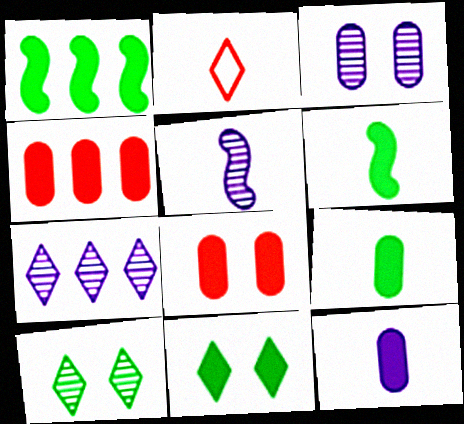[[1, 2, 3], 
[1, 9, 11], 
[2, 5, 9], 
[2, 7, 11], 
[3, 5, 7]]